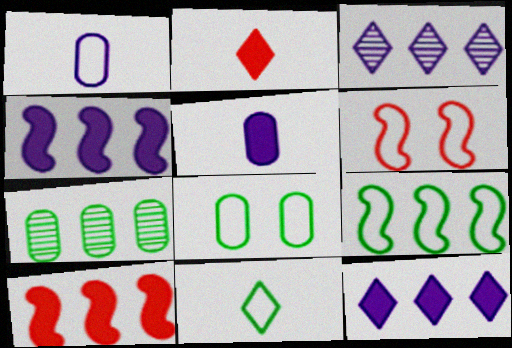[[8, 9, 11]]